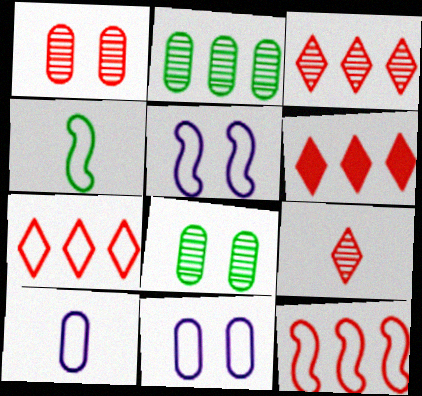[[3, 6, 7], 
[4, 5, 12], 
[4, 7, 11]]